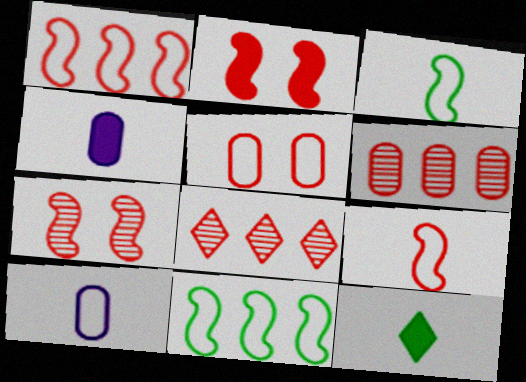[]